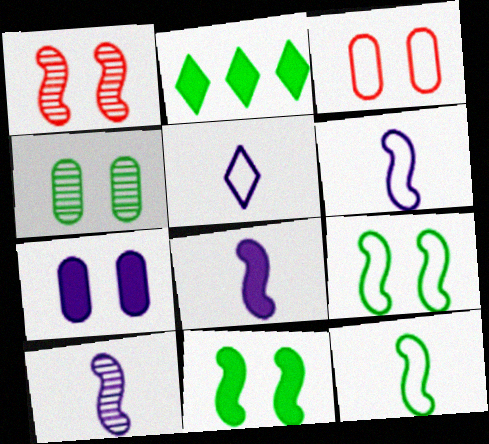[[2, 3, 10], 
[2, 4, 12], 
[3, 4, 7], 
[6, 8, 10]]